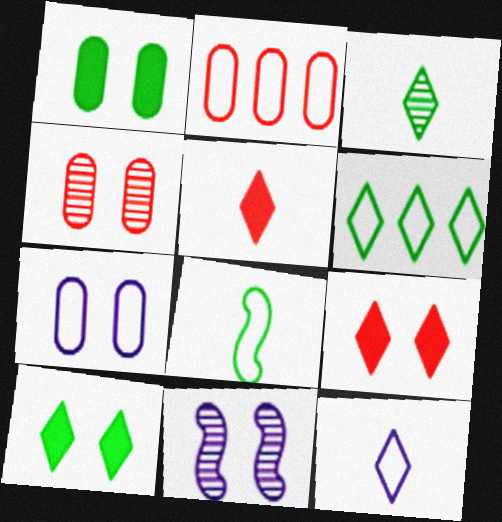[[1, 4, 7], 
[3, 5, 12], 
[3, 6, 10]]